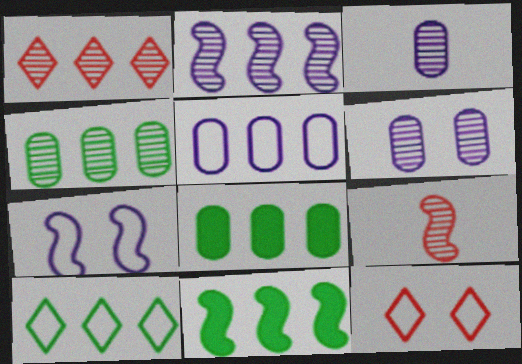[[1, 2, 4], 
[1, 5, 11], 
[3, 11, 12], 
[4, 10, 11], 
[7, 9, 11]]